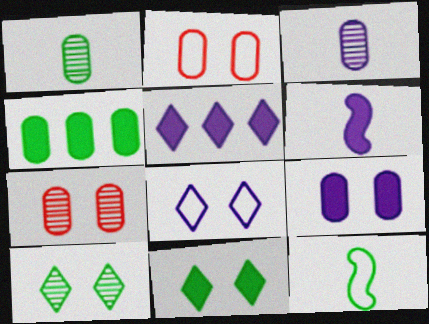[[2, 3, 4], 
[4, 10, 12], 
[5, 6, 9], 
[5, 7, 12]]